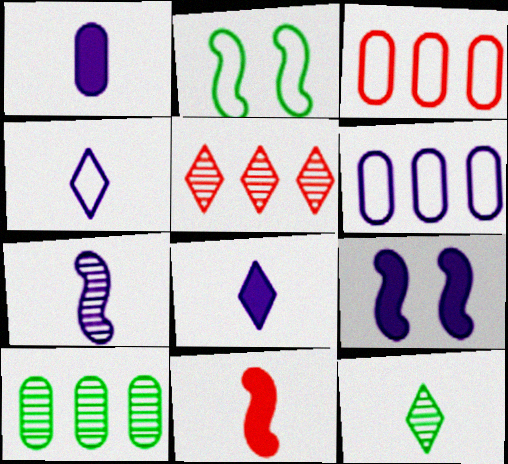[[1, 2, 5], 
[1, 4, 7], 
[2, 3, 4], 
[3, 9, 12]]